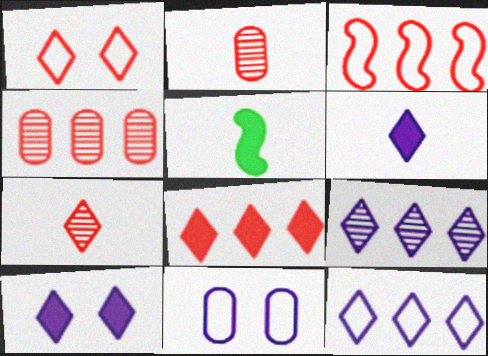[[1, 7, 8], 
[3, 4, 8]]